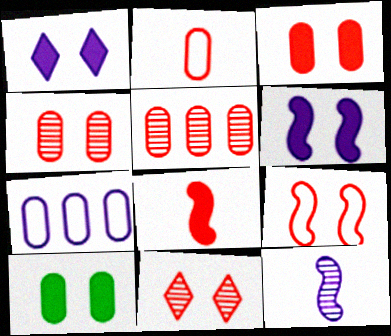[[1, 7, 12], 
[2, 3, 5], 
[3, 9, 11]]